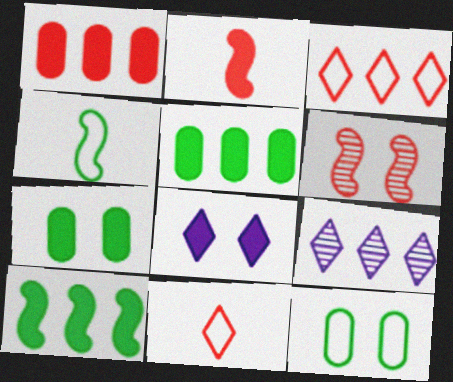[[1, 6, 11], 
[2, 5, 8], 
[2, 9, 12], 
[6, 8, 12]]